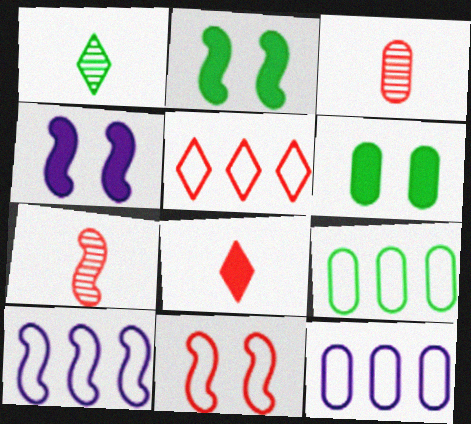[[1, 2, 9], 
[2, 7, 10], 
[3, 6, 12], 
[5, 9, 10]]